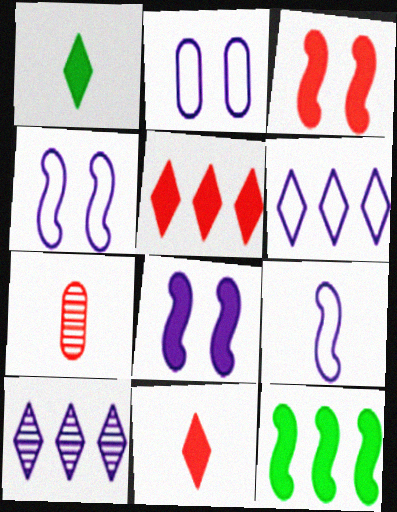[[1, 7, 9], 
[2, 6, 9]]